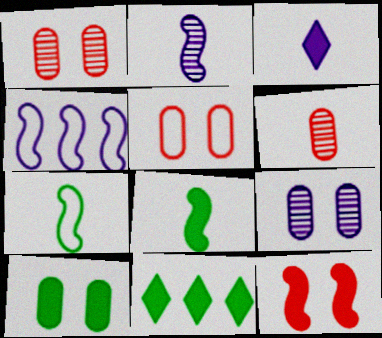[[2, 5, 11], 
[3, 4, 9], 
[3, 6, 7], 
[5, 9, 10], 
[8, 10, 11]]